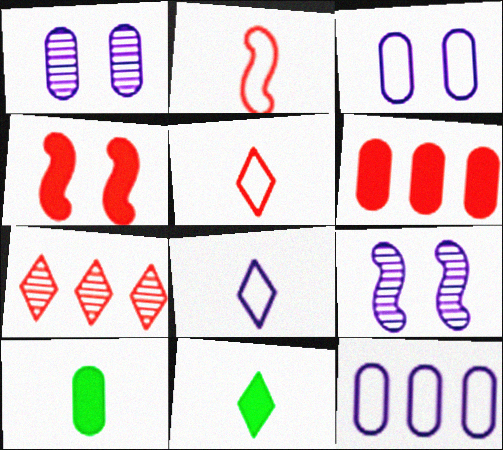[]